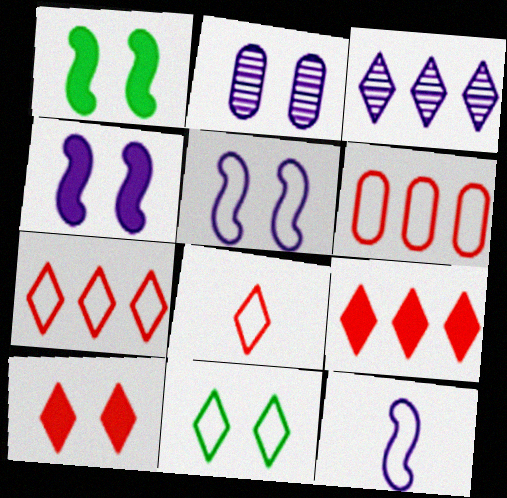[[6, 11, 12]]